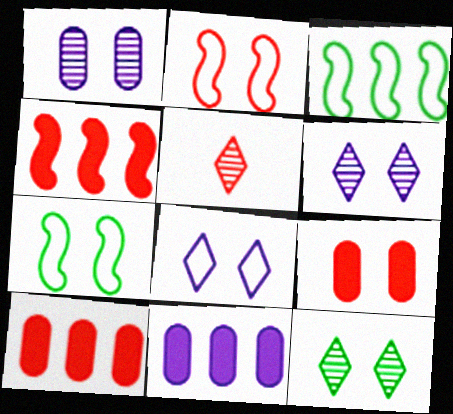[[2, 5, 10], 
[5, 7, 11], 
[6, 7, 9]]